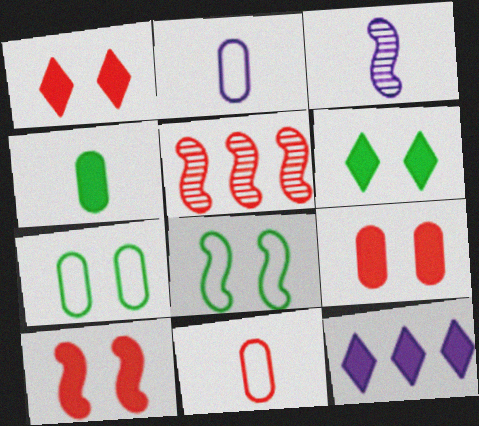[[1, 5, 11], 
[1, 9, 10], 
[2, 5, 6], 
[4, 10, 12]]